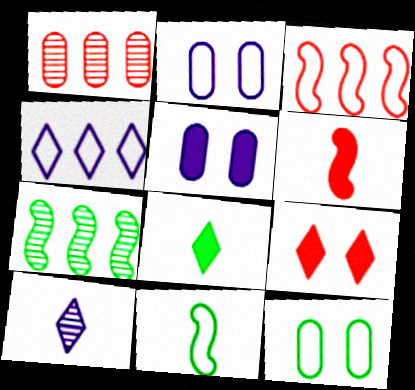[[7, 8, 12]]